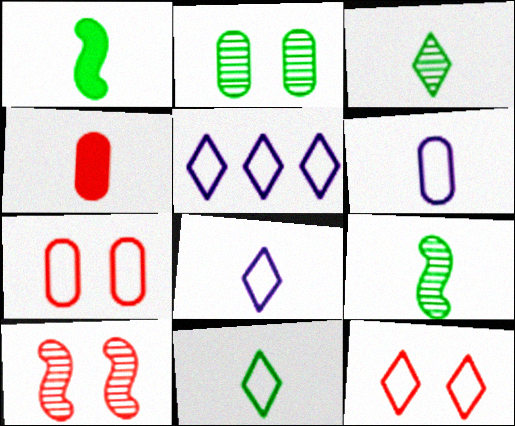[[4, 8, 9], 
[5, 11, 12]]